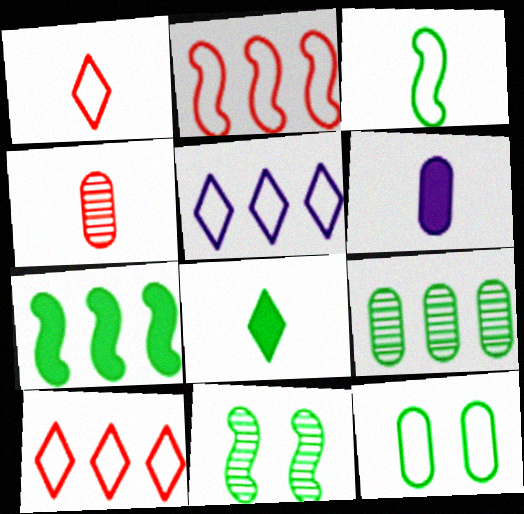[[3, 7, 11], 
[6, 10, 11]]